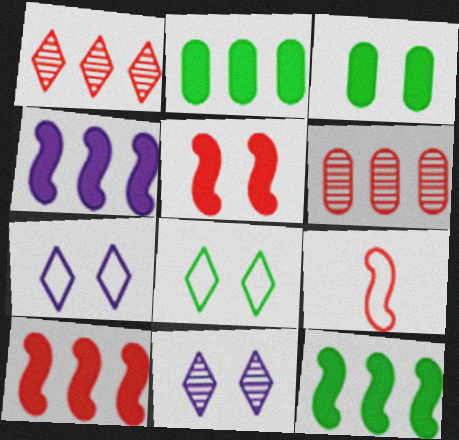[[2, 9, 11], 
[4, 10, 12]]